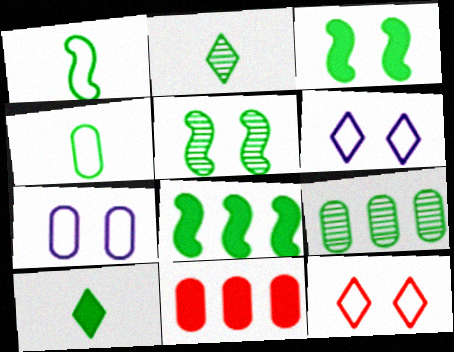[[1, 5, 8], 
[2, 5, 9]]